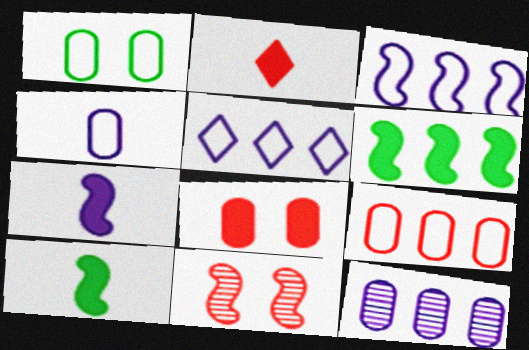[[1, 4, 9], 
[2, 9, 11], 
[3, 10, 11]]